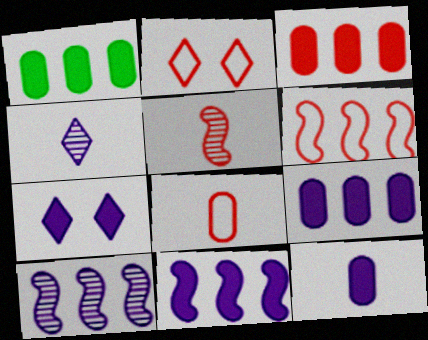[[1, 3, 9], 
[2, 3, 5], 
[2, 6, 8], 
[7, 11, 12]]